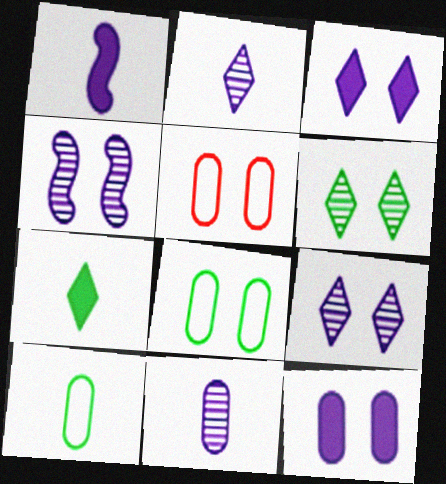[]